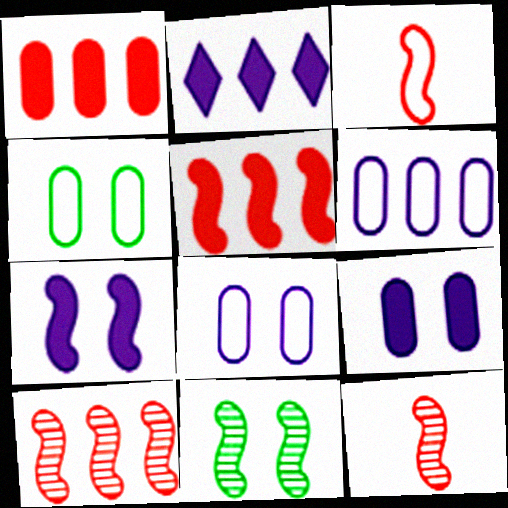[[2, 4, 12]]